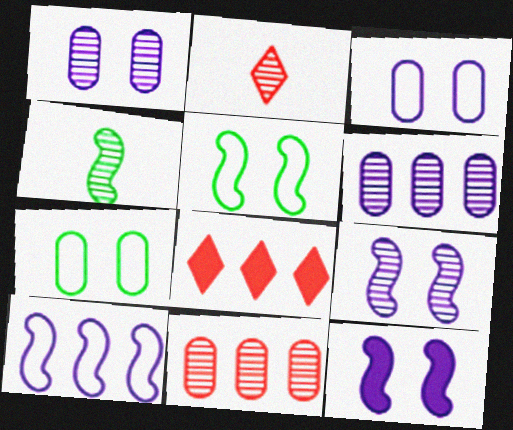[[3, 4, 8]]